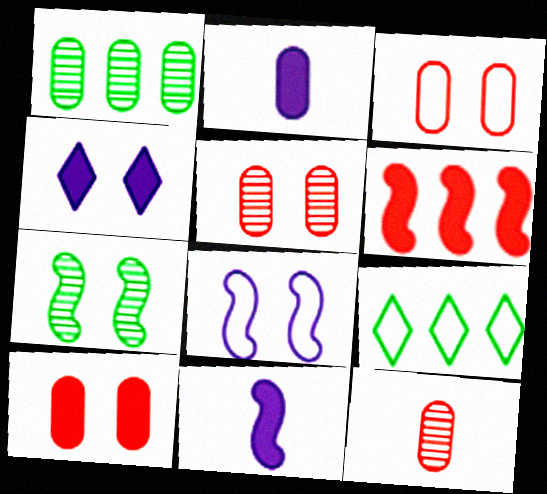[[1, 2, 3], 
[3, 4, 7], 
[3, 5, 10], 
[5, 9, 11]]